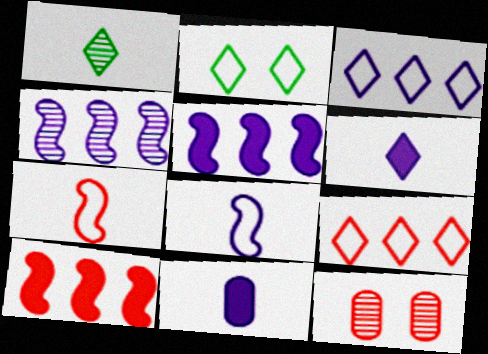[[1, 4, 12], 
[1, 7, 11]]